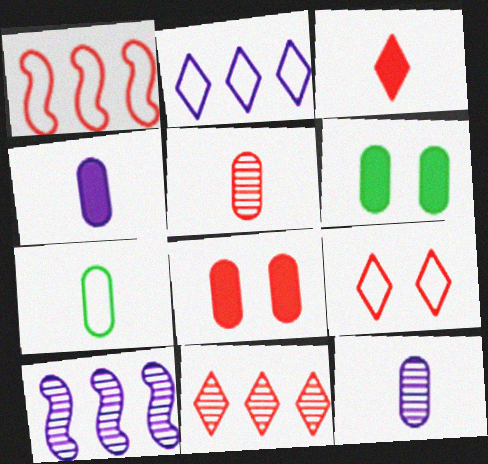[[3, 9, 11], 
[4, 5, 7]]